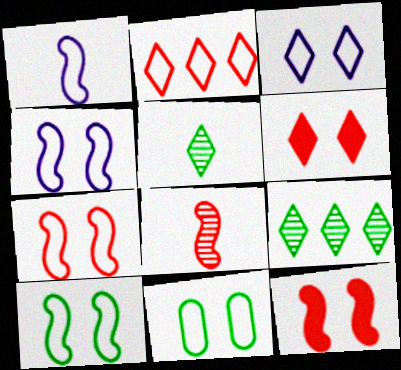[[1, 2, 11], 
[3, 7, 11], 
[4, 7, 10]]